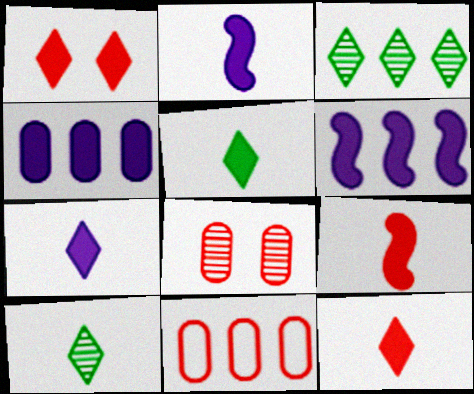[[3, 6, 11], 
[5, 7, 12]]